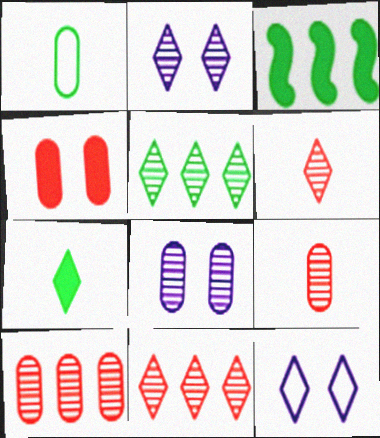[[2, 5, 6], 
[3, 9, 12], 
[7, 11, 12]]